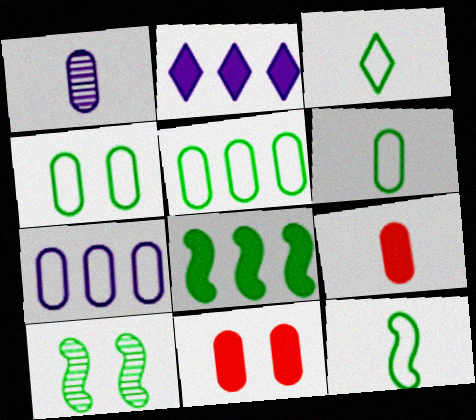[[1, 5, 11], 
[1, 6, 9], 
[3, 6, 12], 
[4, 5, 6], 
[8, 10, 12]]